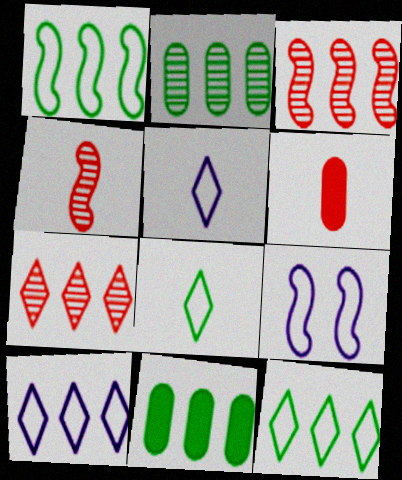[[3, 10, 11]]